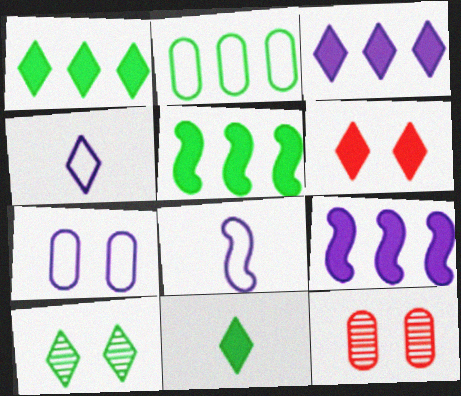[[1, 8, 12], 
[3, 6, 11], 
[4, 5, 12]]